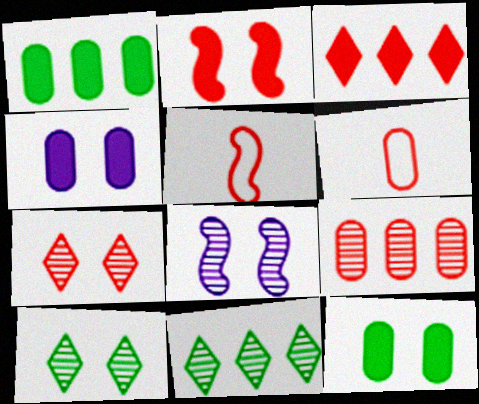[[4, 5, 11]]